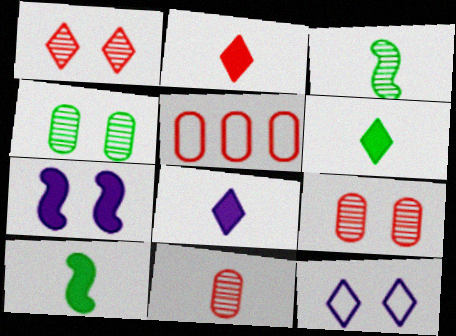[[2, 6, 8]]